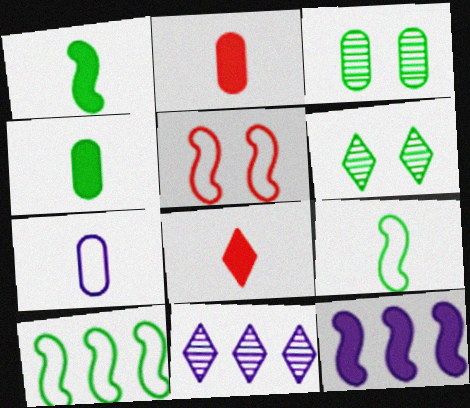[[4, 5, 11], 
[4, 6, 10]]